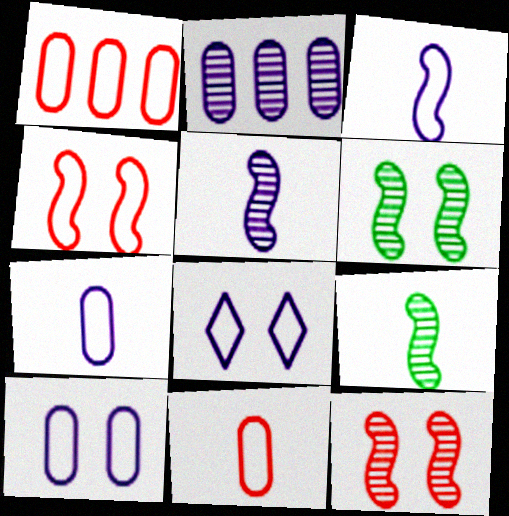[]